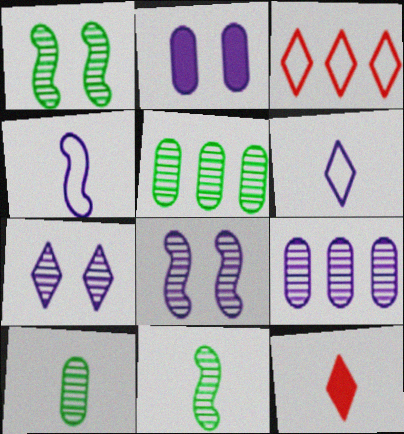[[2, 3, 11], 
[4, 10, 12]]